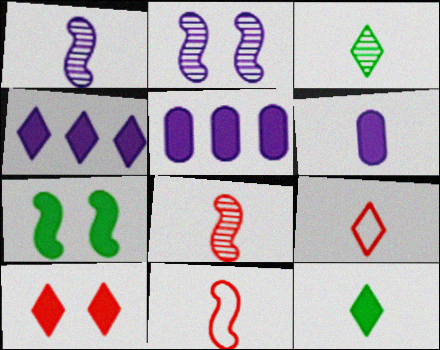[[3, 6, 11], 
[4, 10, 12]]